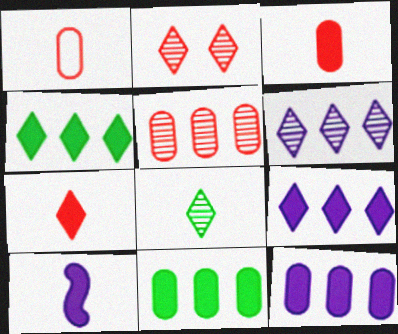[[1, 8, 10], 
[2, 6, 8]]